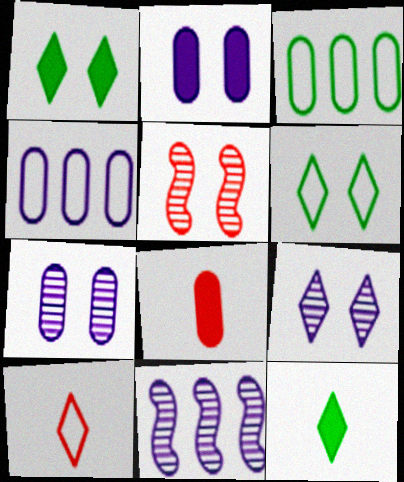[[2, 5, 6], 
[3, 7, 8], 
[4, 5, 12], 
[6, 8, 11]]